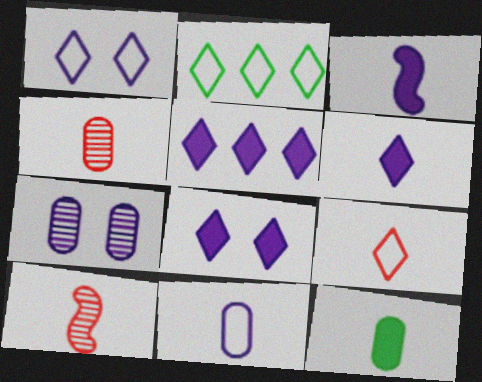[[1, 2, 9], 
[4, 11, 12], 
[5, 6, 8]]